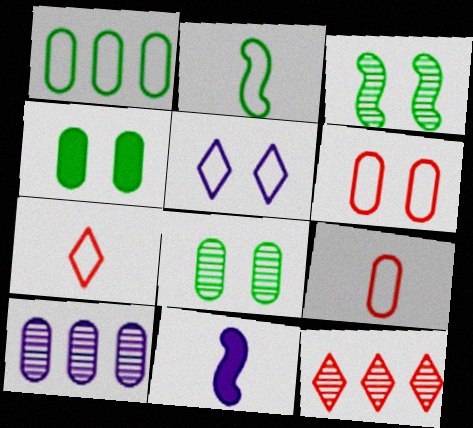[[4, 9, 10], 
[5, 10, 11]]